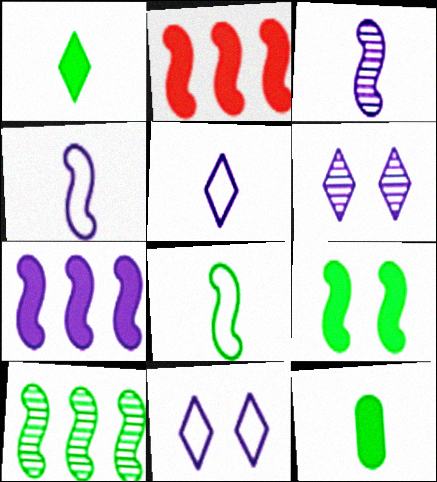[[8, 9, 10]]